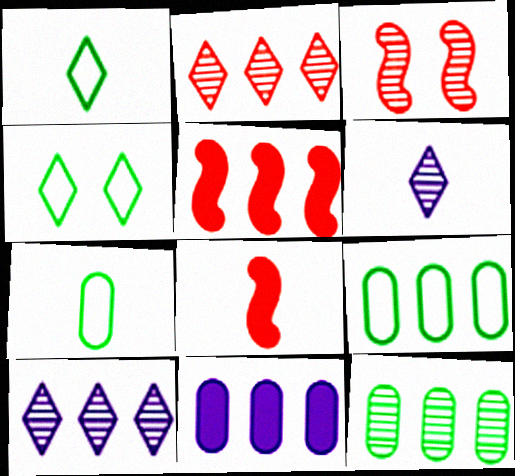[[1, 3, 11], 
[3, 6, 12], 
[5, 9, 10], 
[6, 7, 8]]